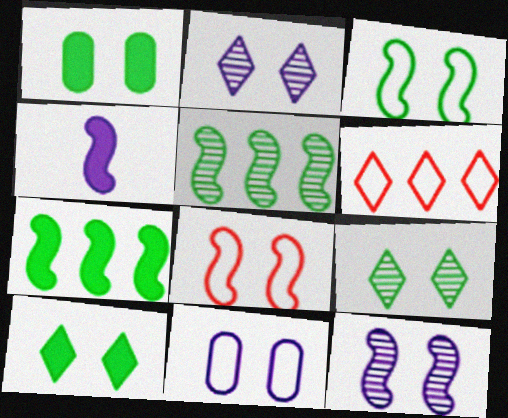[[1, 2, 8], 
[1, 3, 9], 
[4, 5, 8]]